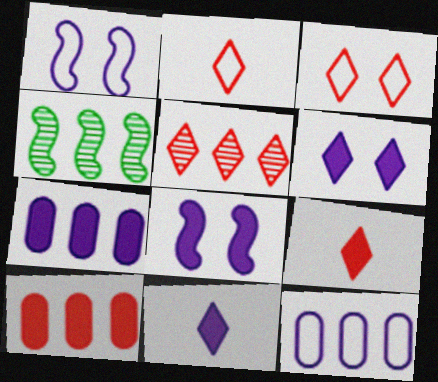[[3, 5, 9], 
[7, 8, 11]]